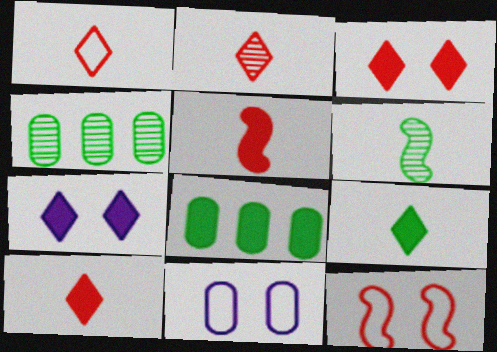[[1, 2, 10], 
[5, 7, 8]]